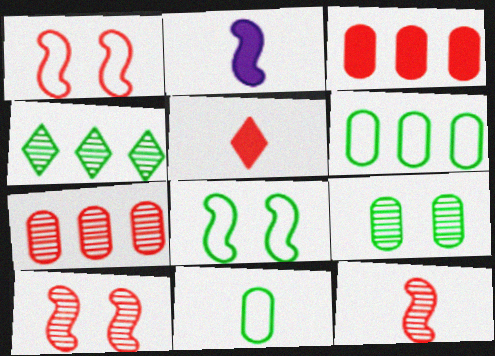[[1, 5, 7]]